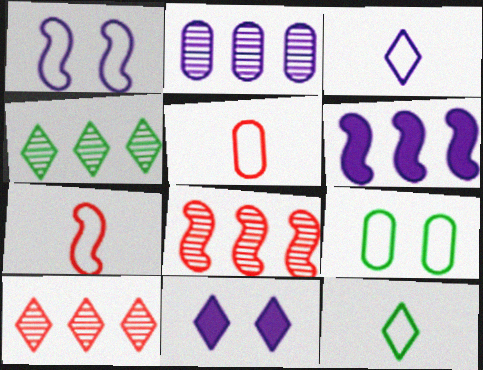[[2, 4, 8], 
[10, 11, 12]]